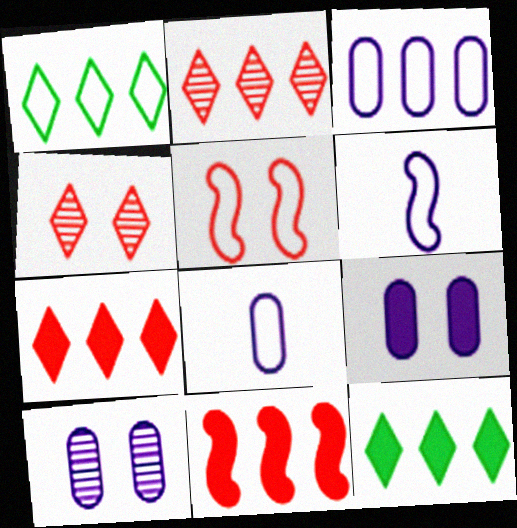[[1, 5, 8]]